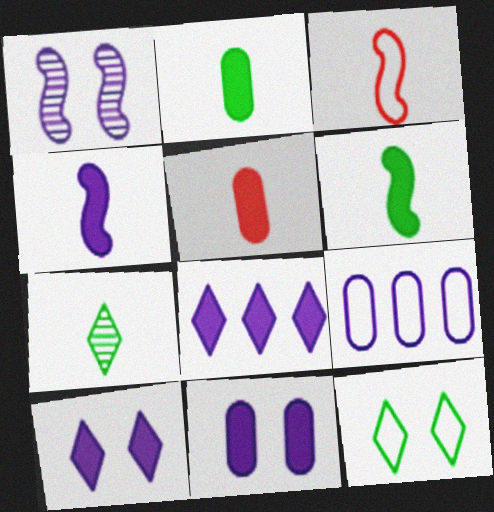[[3, 9, 12], 
[4, 8, 11]]